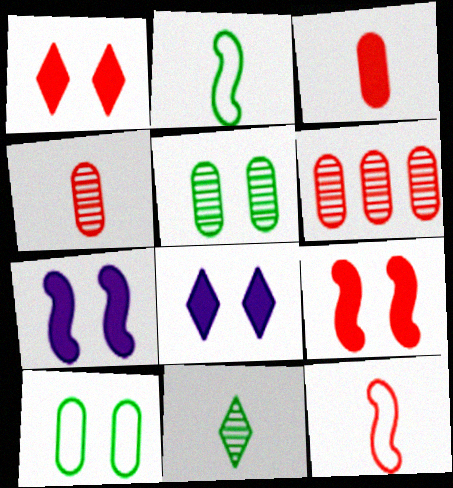[[1, 6, 12], 
[2, 6, 8]]